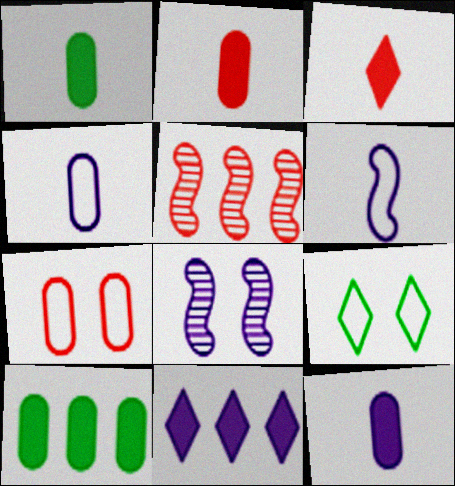[[1, 2, 12], 
[3, 5, 7], 
[4, 8, 11], 
[5, 9, 12]]